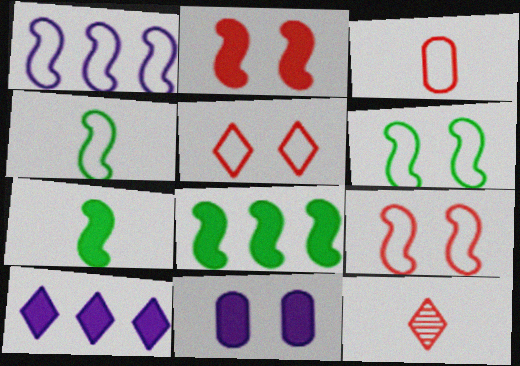[[1, 4, 9]]